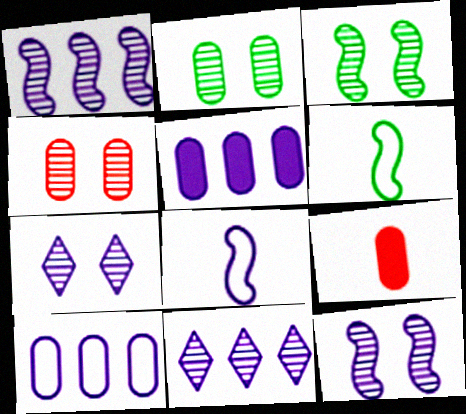[[2, 9, 10], 
[3, 4, 7], 
[5, 7, 8]]